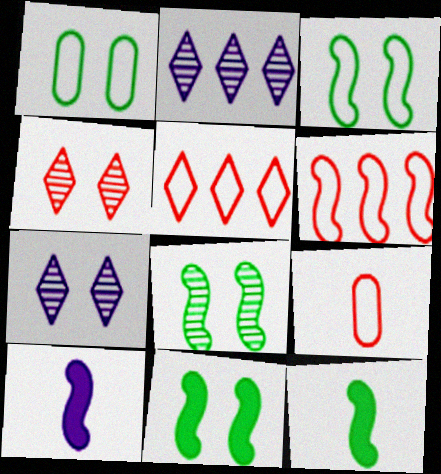[[2, 9, 11], 
[3, 8, 11], 
[6, 8, 10]]